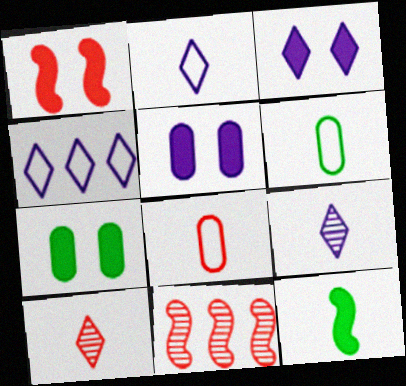[[1, 3, 7], 
[2, 7, 11], 
[3, 4, 9], 
[3, 6, 11], 
[8, 9, 12]]